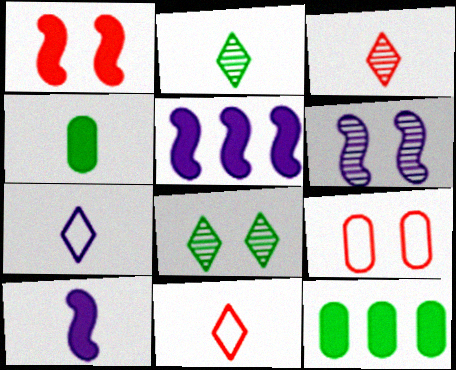[[2, 5, 9], 
[6, 11, 12]]